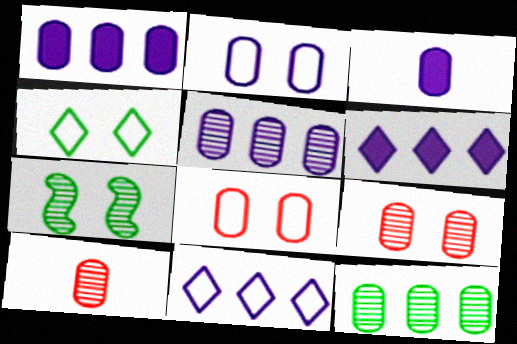[[2, 3, 5], 
[3, 8, 12]]